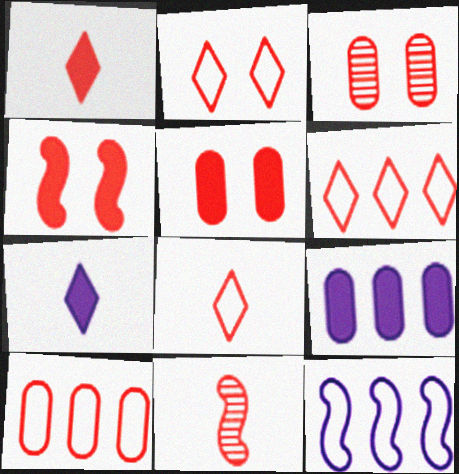[[2, 3, 4], 
[2, 6, 8], 
[5, 6, 11]]